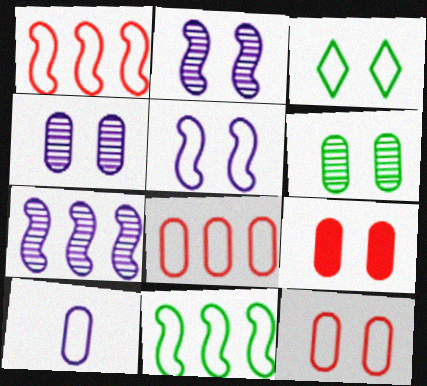[[1, 3, 10], 
[2, 3, 9], 
[3, 5, 12]]